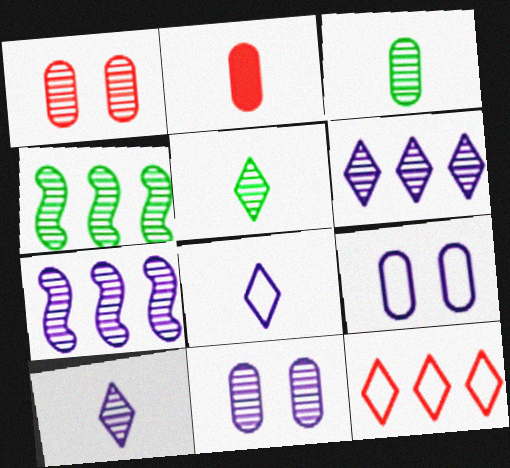[[1, 4, 10], 
[1, 5, 7], 
[7, 10, 11]]